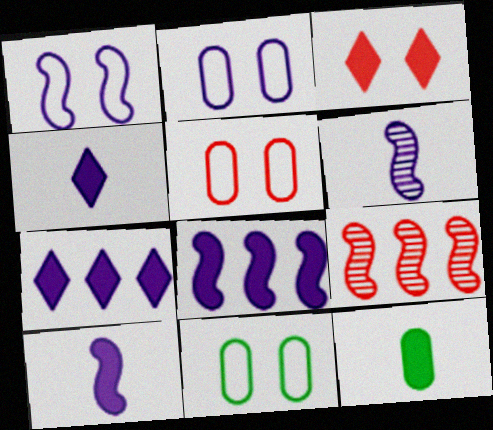[[1, 6, 8], 
[2, 5, 11], 
[2, 6, 7], 
[3, 8, 12], 
[4, 9, 11]]